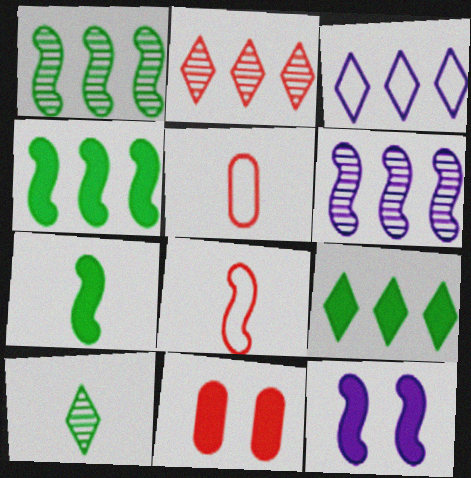[[1, 8, 12], 
[2, 3, 9], 
[2, 8, 11]]